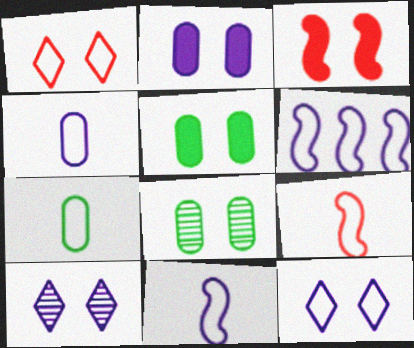[[1, 6, 7], 
[3, 8, 12], 
[4, 6, 12]]